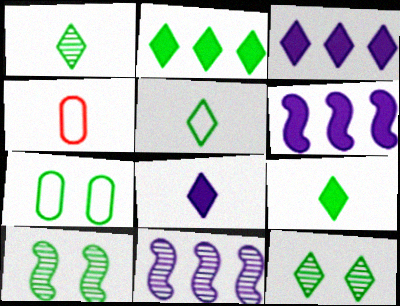[[1, 5, 9], 
[2, 5, 12], 
[3, 4, 10], 
[4, 6, 12]]